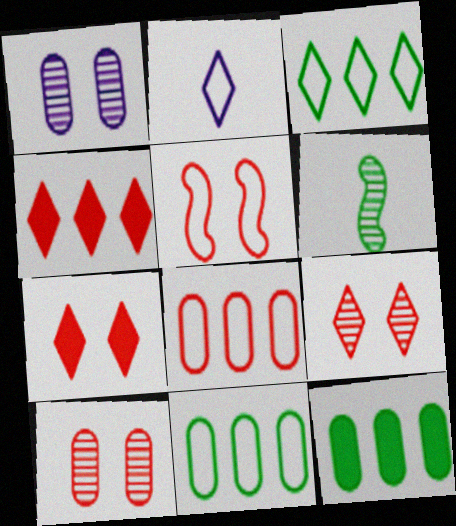[[2, 5, 11], 
[5, 7, 10]]